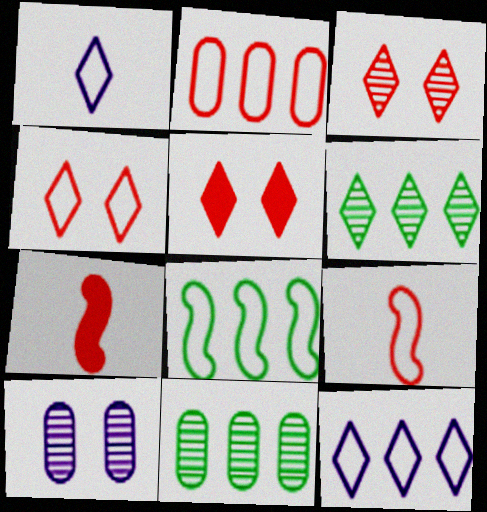[[1, 5, 6], 
[2, 3, 7], 
[2, 4, 9], 
[2, 8, 12], 
[3, 4, 5]]